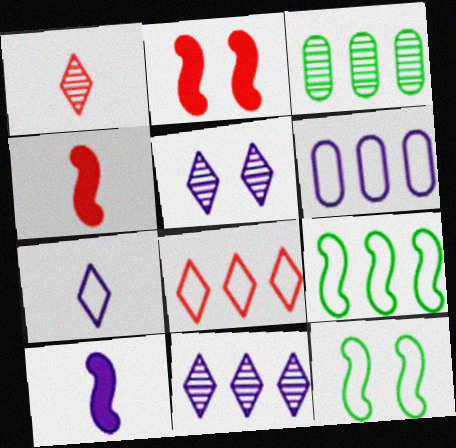[[2, 3, 7], 
[5, 6, 10], 
[6, 8, 9]]